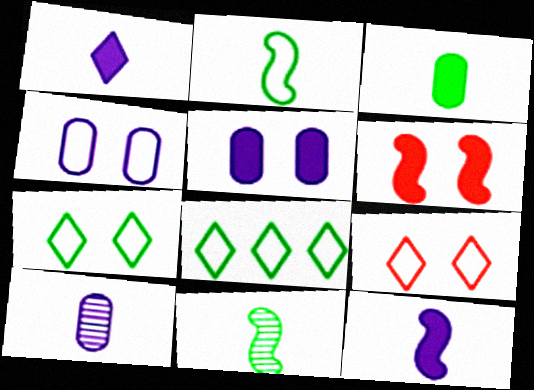[[6, 8, 10]]